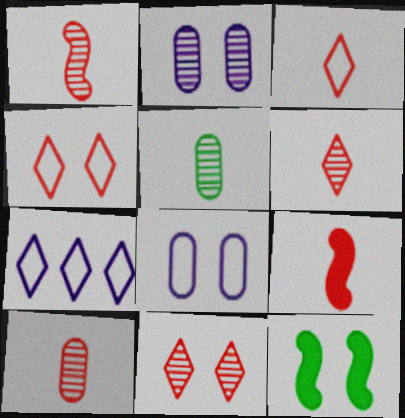[[1, 6, 10], 
[2, 4, 12], 
[3, 9, 10], 
[7, 10, 12], 
[8, 11, 12]]